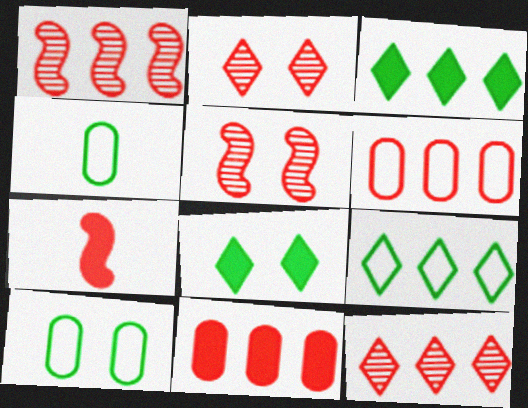[[2, 6, 7]]